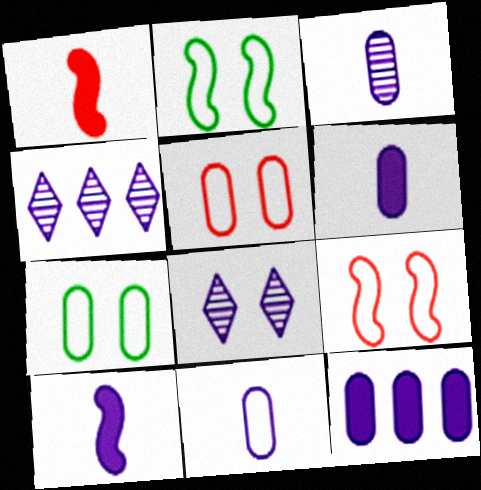[[1, 4, 7], 
[3, 6, 11]]